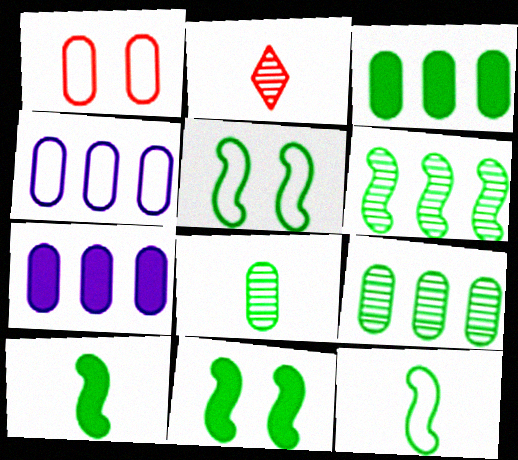[[1, 7, 8], 
[2, 4, 11], 
[2, 5, 7], 
[5, 6, 10], 
[6, 11, 12]]